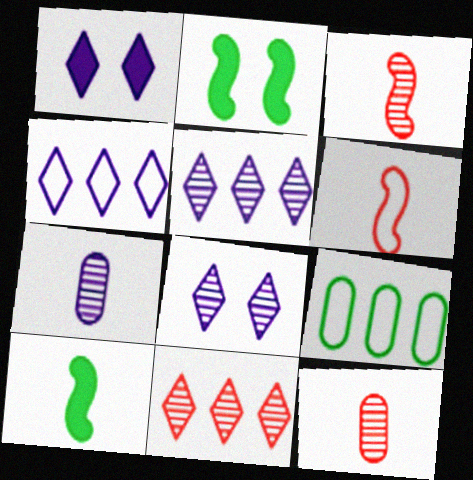[[1, 3, 9], 
[2, 4, 12]]